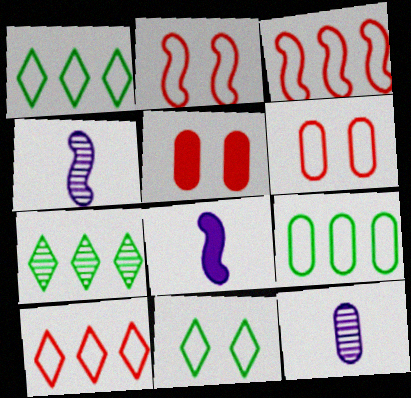[[1, 4, 5], 
[5, 9, 12], 
[6, 7, 8]]